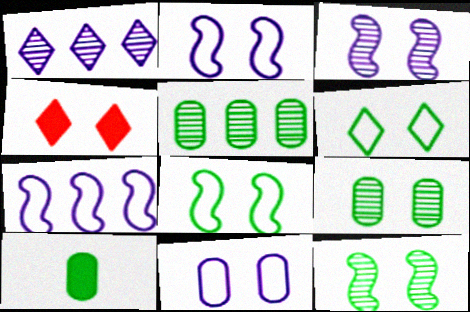[[2, 4, 9], 
[4, 11, 12]]